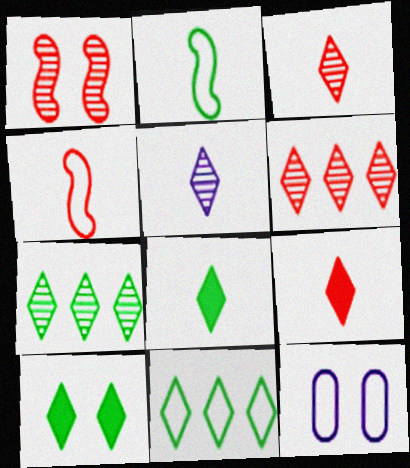[[1, 10, 12], 
[4, 11, 12]]